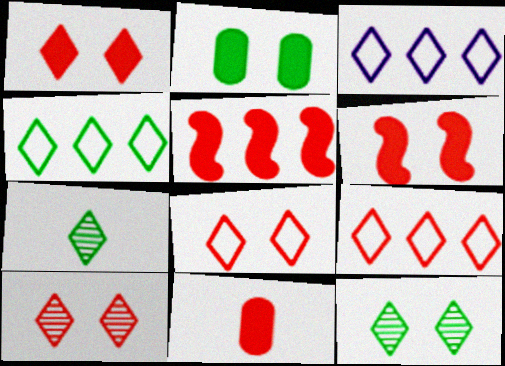[[1, 3, 7], 
[1, 5, 11], 
[1, 8, 10], 
[3, 4, 9]]